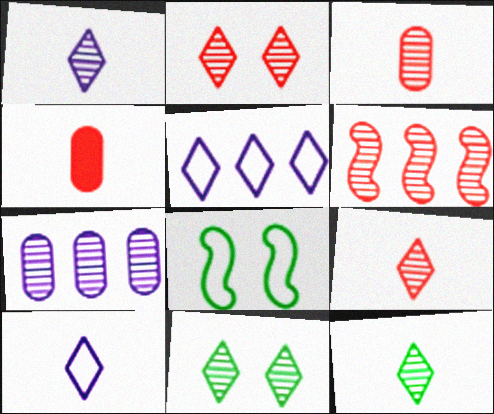[[1, 9, 12], 
[2, 3, 6]]